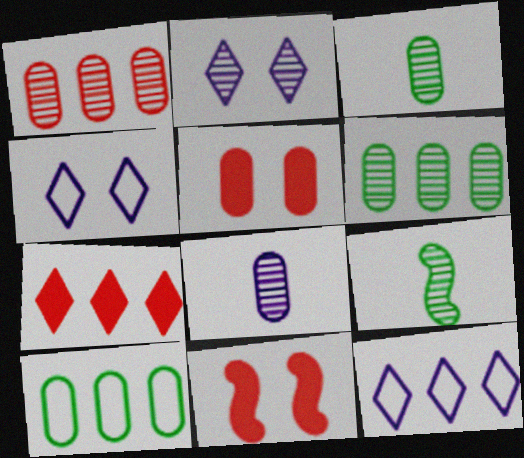[[1, 2, 9], 
[3, 11, 12], 
[5, 8, 10], 
[5, 9, 12]]